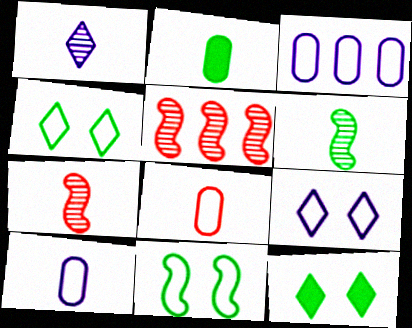[[2, 5, 9], 
[3, 7, 12], 
[5, 10, 12]]